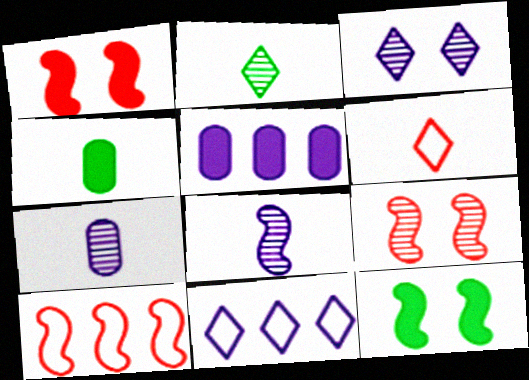[[3, 4, 10], 
[4, 6, 8], 
[4, 9, 11], 
[8, 10, 12]]